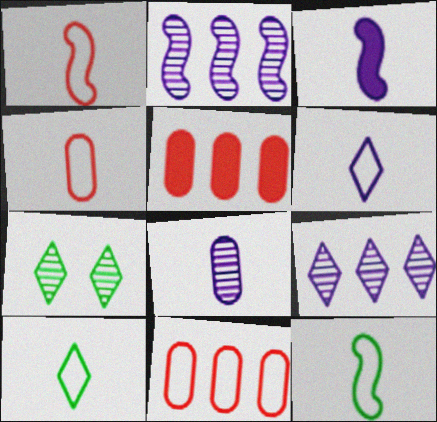[[3, 6, 8], 
[3, 7, 11], 
[4, 6, 12]]